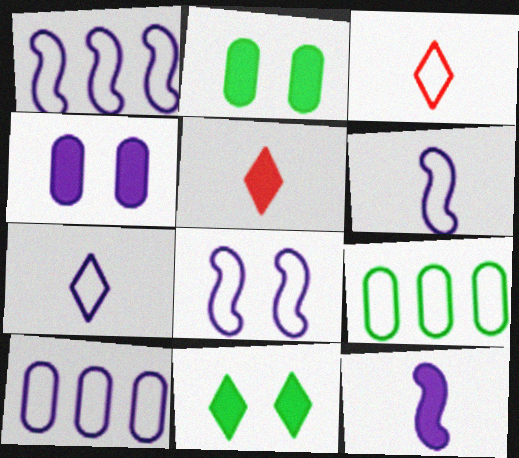[[1, 6, 8], 
[3, 8, 9], 
[7, 8, 10]]